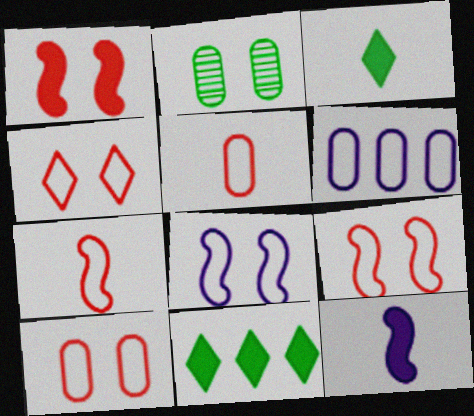[[4, 9, 10]]